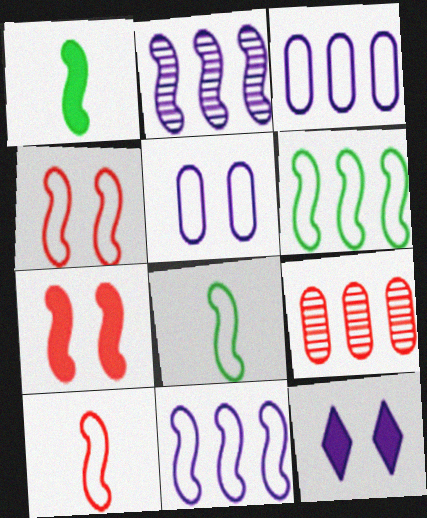[[1, 2, 4], 
[2, 7, 8], 
[4, 8, 11], 
[8, 9, 12]]